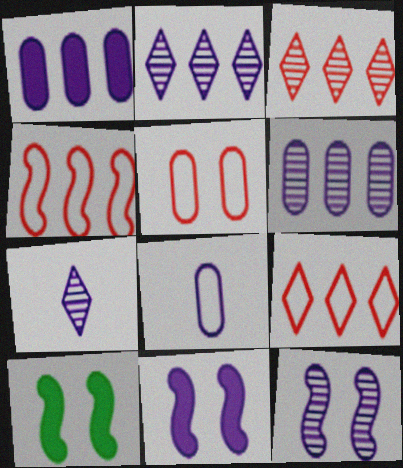[[2, 8, 11], 
[3, 8, 10], 
[6, 7, 12]]